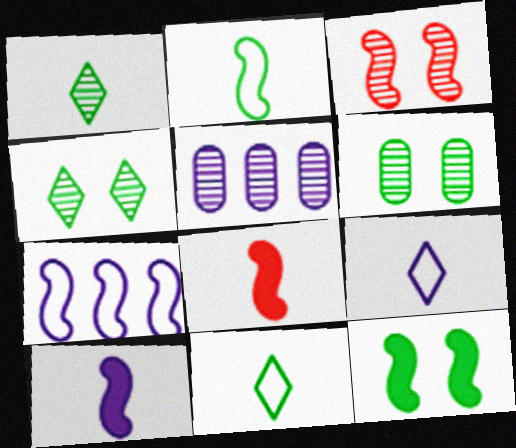[[1, 3, 5]]